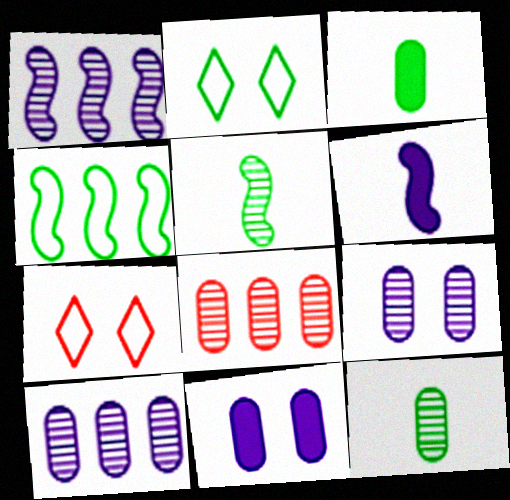[[1, 3, 7], 
[2, 6, 8], 
[8, 9, 12]]